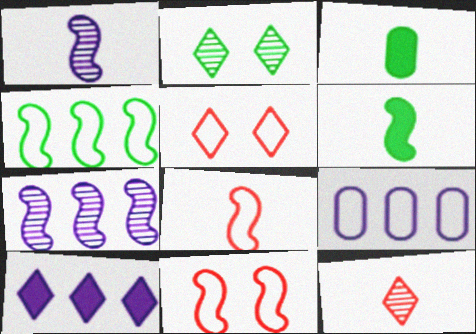[[1, 6, 8], 
[2, 3, 4], 
[3, 5, 7], 
[6, 7, 11], 
[7, 9, 10]]